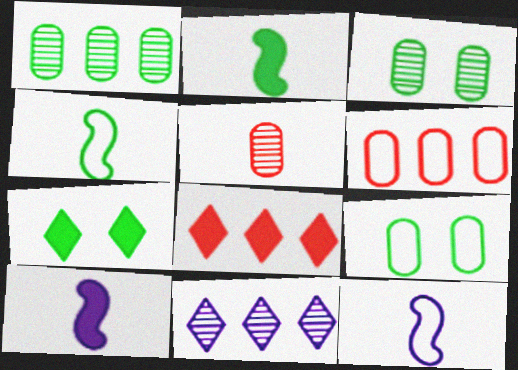[[1, 4, 7], 
[3, 8, 12]]